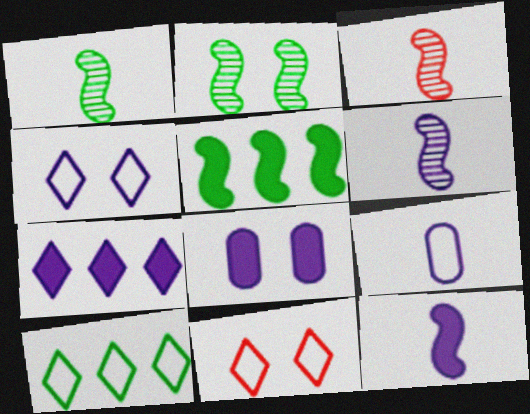[[1, 3, 6], 
[2, 8, 11], 
[3, 8, 10], 
[7, 8, 12]]